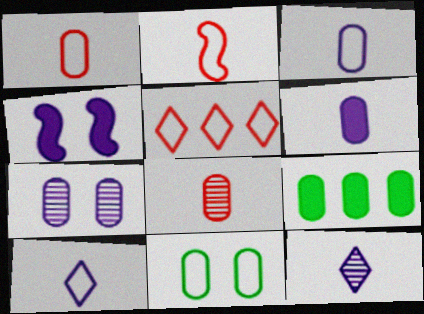[[1, 7, 9]]